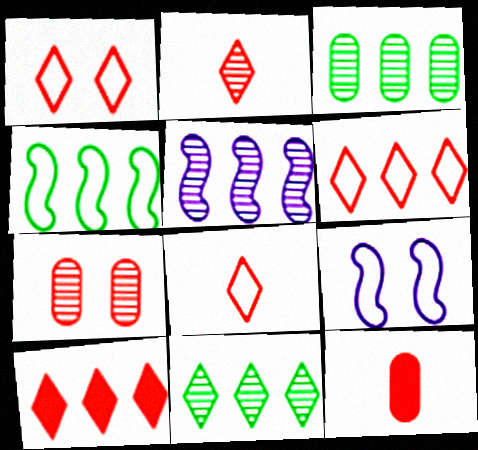[[1, 2, 10], 
[1, 6, 8], 
[9, 11, 12]]